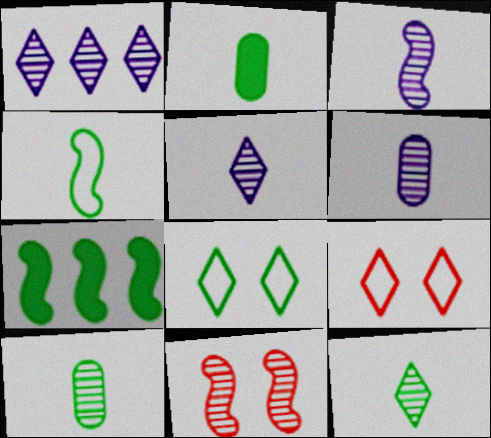[[1, 10, 11], 
[2, 4, 12], 
[3, 5, 6], 
[6, 7, 9], 
[7, 8, 10]]